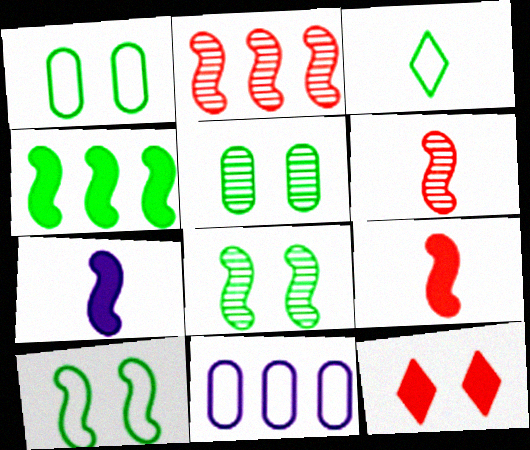[[2, 7, 10], 
[3, 4, 5]]